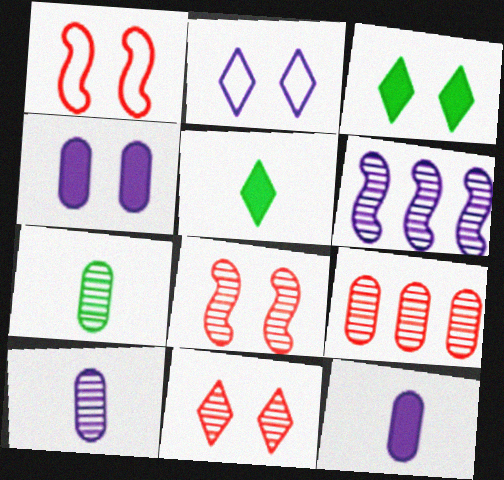[[2, 3, 11], 
[2, 6, 12], 
[6, 7, 11]]